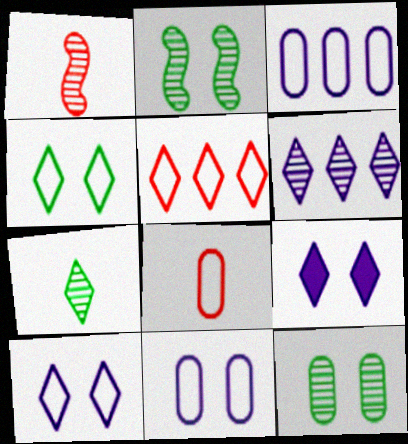[[1, 6, 12], 
[5, 7, 9]]